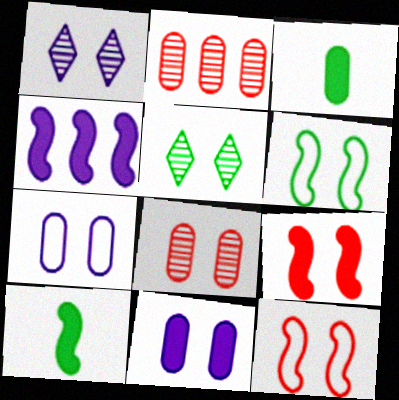[[2, 3, 7], 
[4, 9, 10], 
[5, 7, 9], 
[5, 11, 12]]